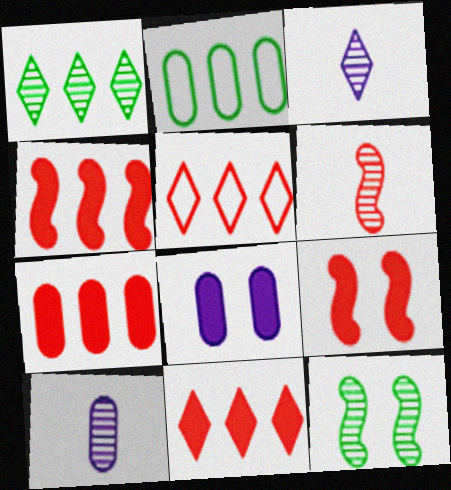[[2, 3, 9], 
[4, 7, 11]]